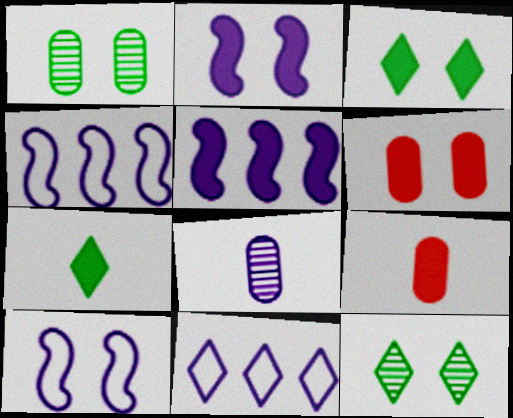[[2, 3, 6], 
[2, 8, 11], 
[3, 5, 9], 
[4, 9, 12], 
[5, 6, 7], 
[6, 10, 12]]